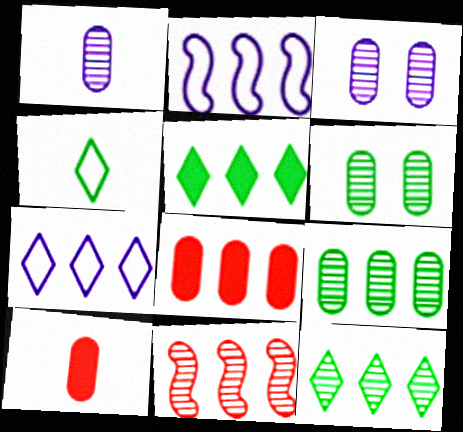[[2, 8, 12]]